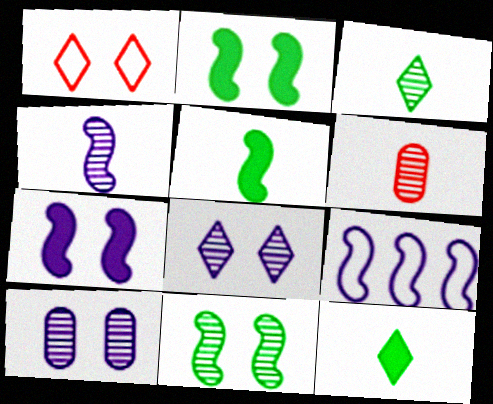[[1, 2, 10], 
[3, 4, 6], 
[4, 7, 9]]